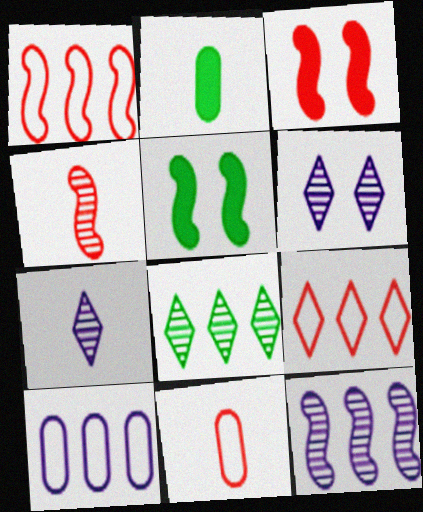[[1, 2, 6], 
[1, 3, 4]]